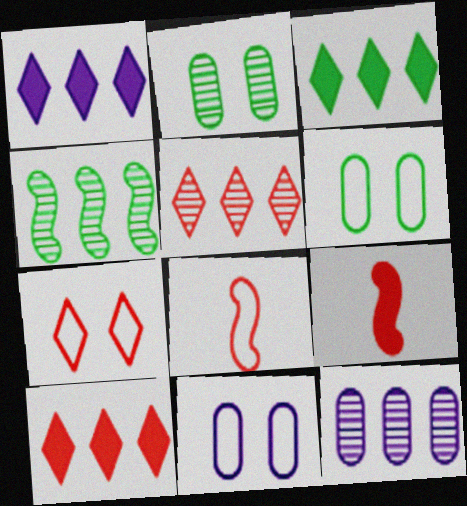[[1, 2, 8], 
[1, 3, 10], 
[4, 5, 12]]